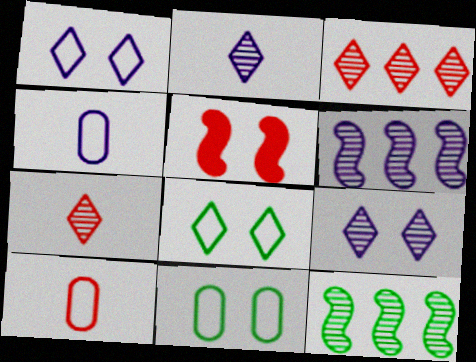[[3, 5, 10], 
[5, 9, 11]]